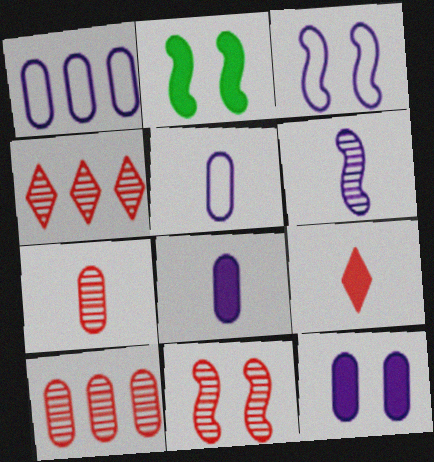[[2, 3, 11], 
[2, 4, 5], 
[4, 7, 11]]